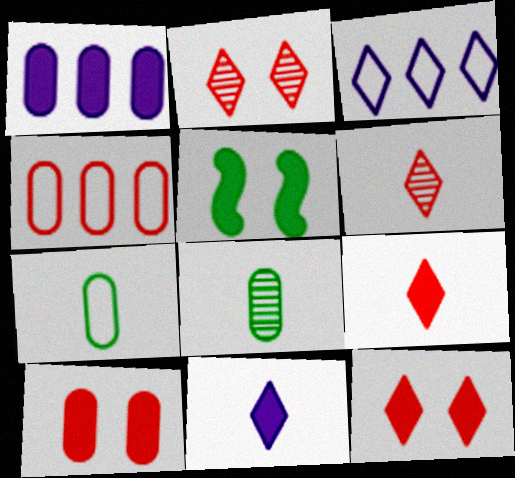[[1, 5, 9]]